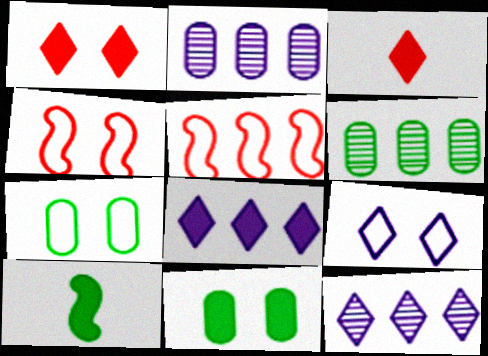[[4, 7, 9], 
[5, 6, 8]]